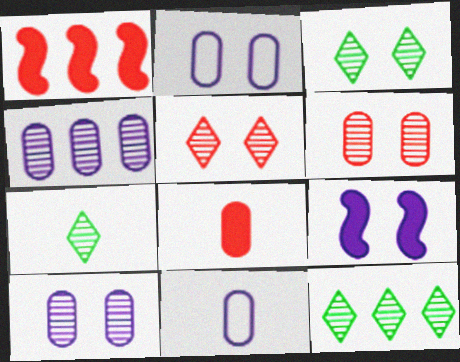[[1, 2, 7], 
[1, 3, 11], 
[3, 7, 12]]